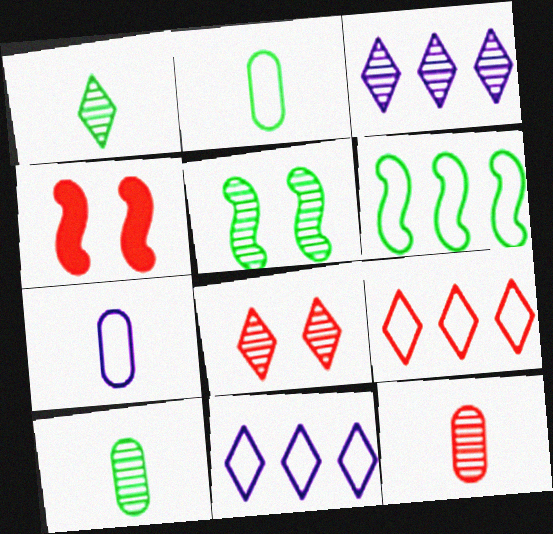[[1, 3, 8], 
[2, 3, 4], 
[3, 5, 12], 
[4, 9, 12], 
[4, 10, 11]]